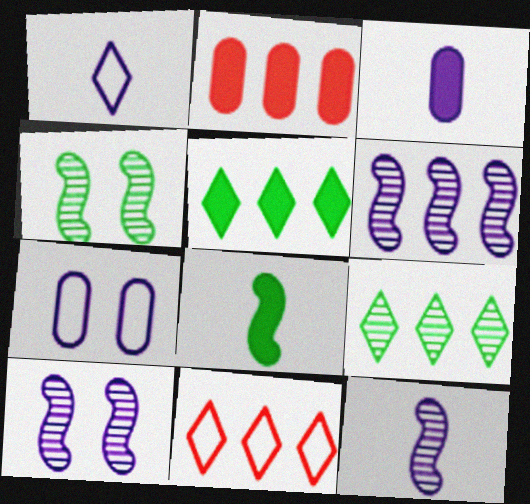[[1, 2, 4], 
[1, 3, 12], 
[3, 4, 11], 
[6, 10, 12]]